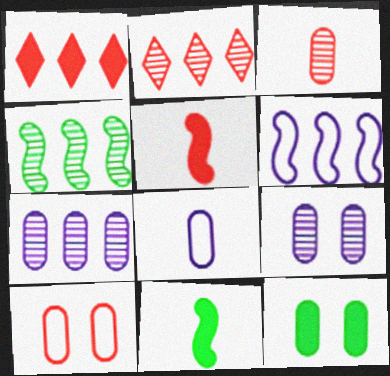[[2, 4, 7], 
[2, 5, 10], 
[9, 10, 12]]